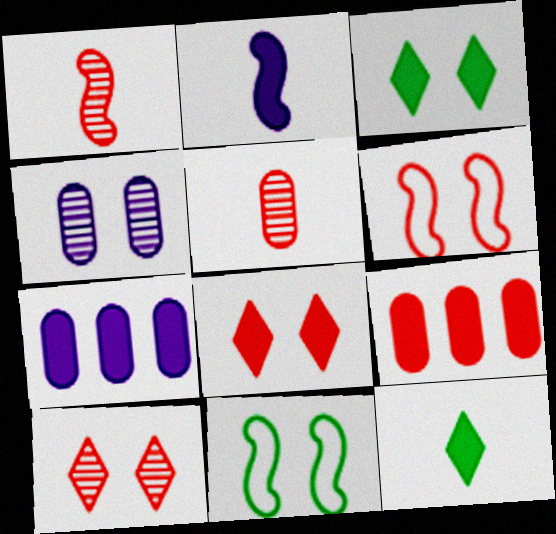[[2, 3, 9], 
[3, 4, 6], 
[4, 8, 11]]